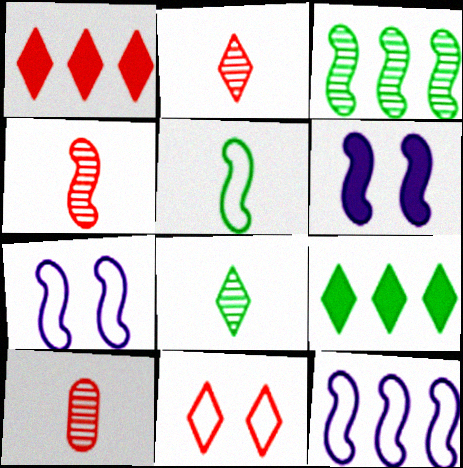[[1, 2, 11], 
[2, 4, 10], 
[7, 9, 10]]